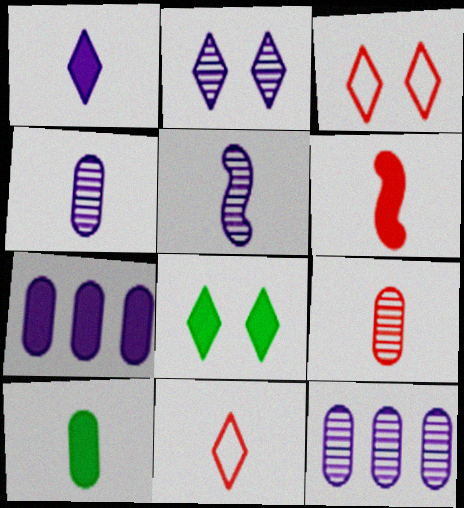[[1, 6, 10], 
[2, 3, 8], 
[2, 5, 12], 
[5, 10, 11], 
[6, 7, 8], 
[6, 9, 11]]